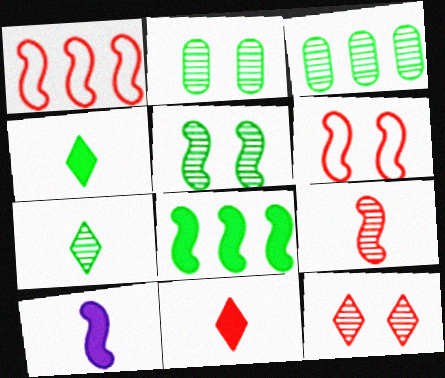[[1, 5, 10], 
[3, 5, 7]]